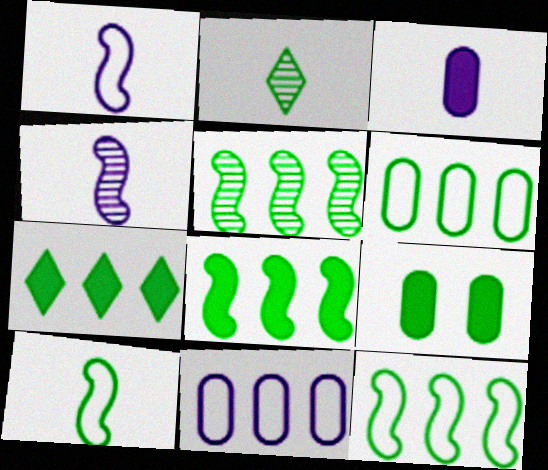[[2, 9, 12], 
[5, 6, 7], 
[5, 8, 12]]